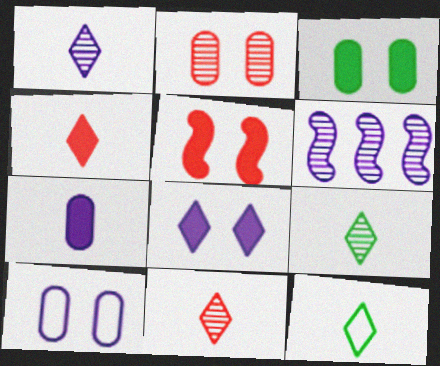[[1, 4, 12], 
[1, 9, 11], 
[2, 3, 10], 
[2, 6, 9], 
[3, 5, 8]]